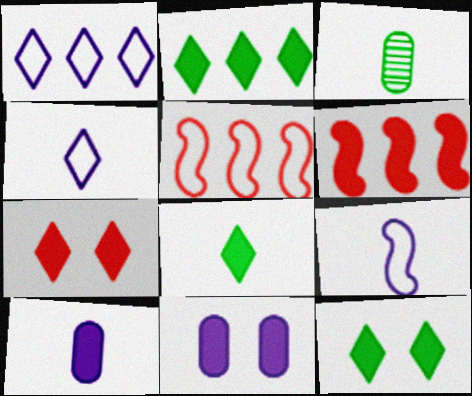[[2, 8, 12], 
[6, 8, 11], 
[6, 10, 12]]